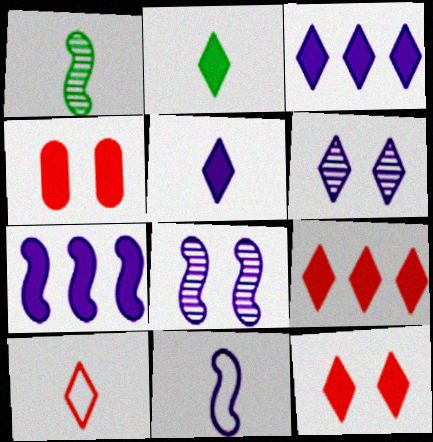[[2, 3, 12], 
[2, 4, 7], 
[7, 8, 11]]